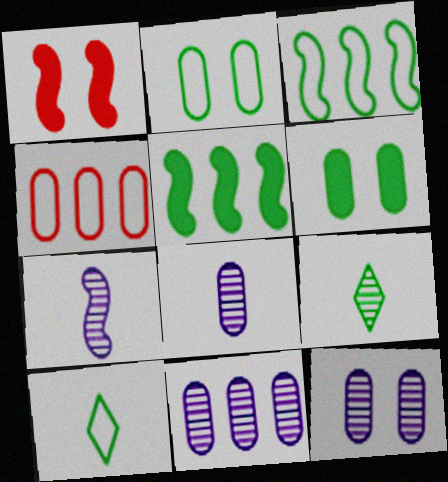[[1, 3, 7], 
[1, 10, 11], 
[2, 3, 10], 
[2, 5, 9], 
[3, 6, 9], 
[4, 6, 8], 
[8, 11, 12]]